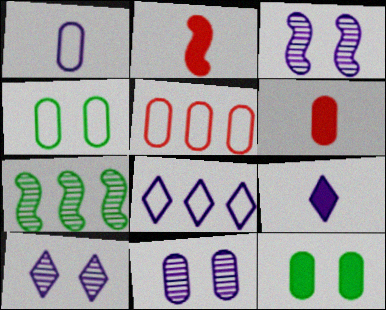[[1, 4, 5], 
[3, 10, 11], 
[8, 9, 10]]